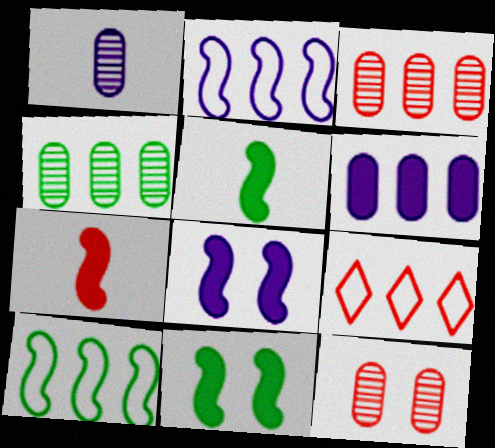[[1, 4, 12], 
[1, 9, 11], 
[7, 9, 12]]